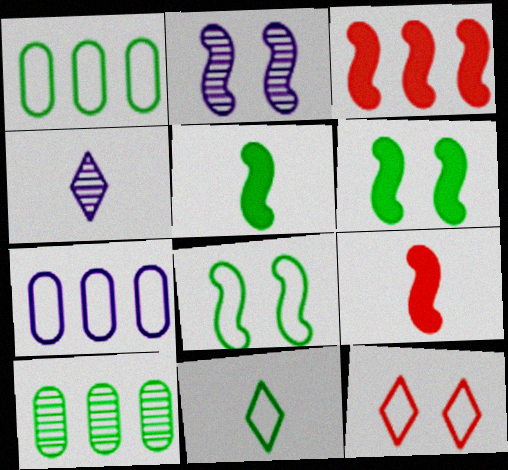[[1, 8, 11], 
[6, 10, 11]]